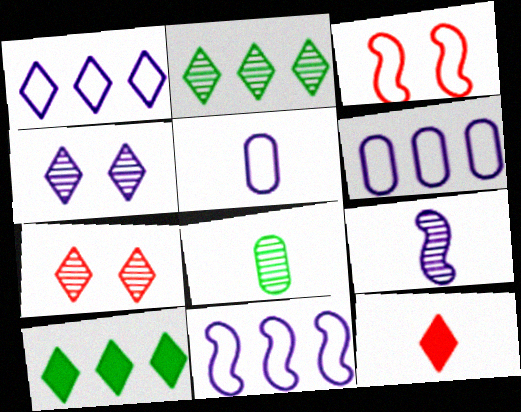[[1, 6, 11]]